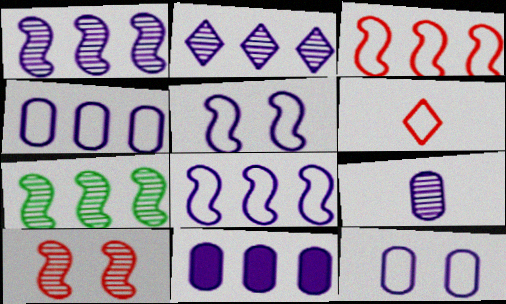[[2, 8, 11], 
[9, 11, 12]]